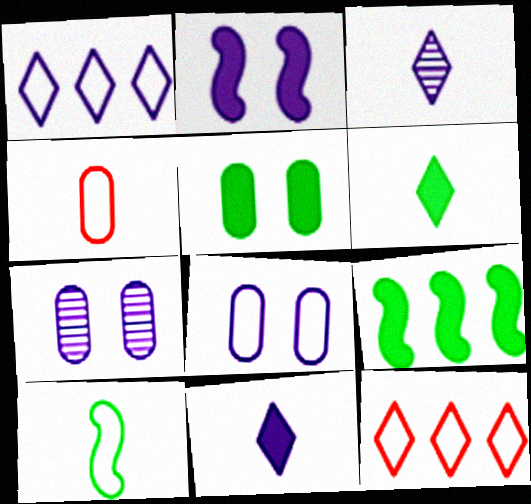[[5, 6, 9], 
[8, 10, 12]]